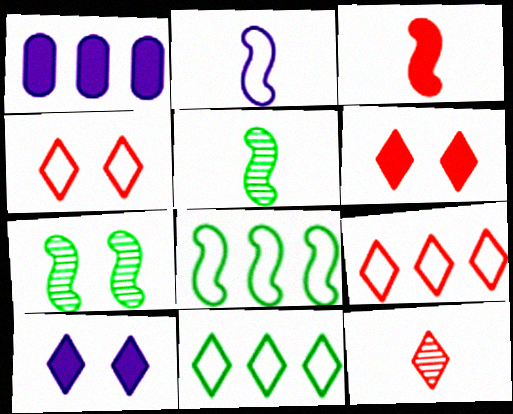[[1, 4, 5], 
[2, 3, 5], 
[6, 9, 12], 
[10, 11, 12]]